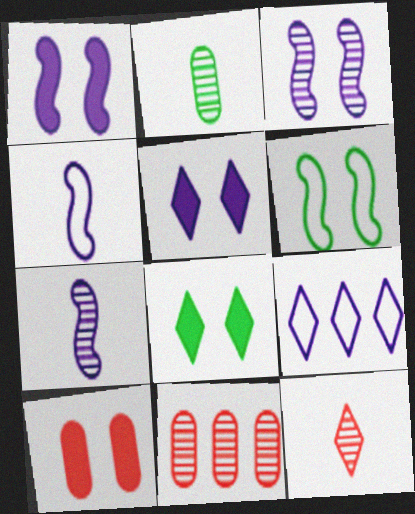[[1, 8, 10], 
[2, 7, 12], 
[4, 8, 11], 
[8, 9, 12]]